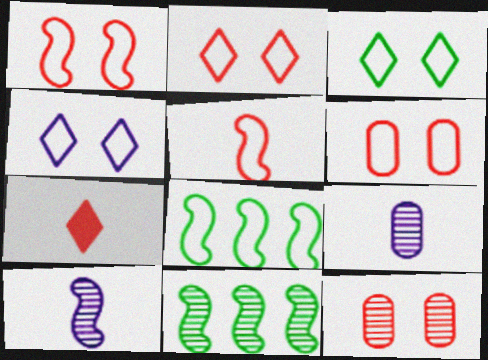[[1, 2, 6], 
[2, 3, 4]]